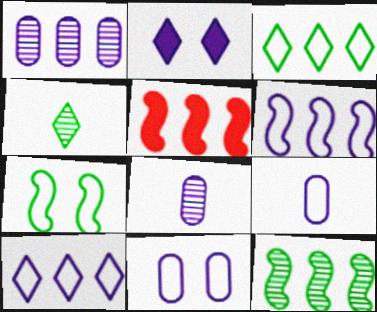[[1, 3, 5], 
[2, 6, 8], 
[4, 5, 11], 
[5, 6, 12]]